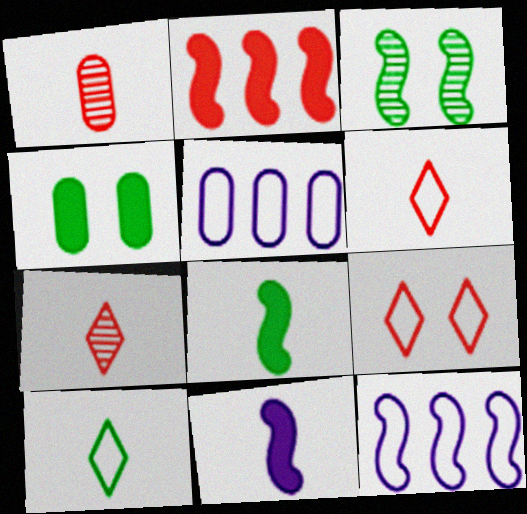[[1, 2, 9], 
[1, 4, 5], 
[1, 10, 11], 
[4, 7, 12]]